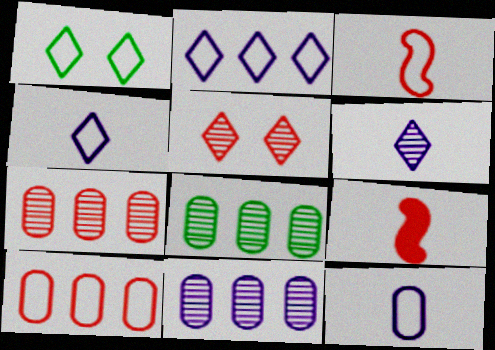[[1, 9, 11], 
[5, 9, 10], 
[7, 8, 11]]